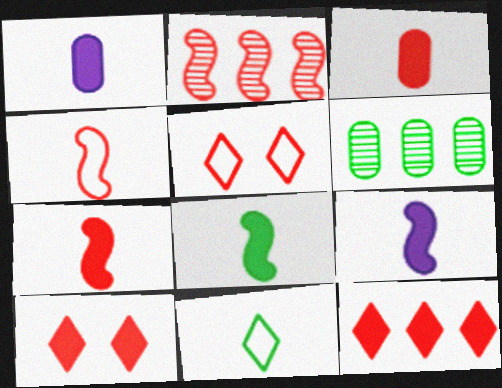[[2, 3, 5], 
[5, 6, 9], 
[7, 8, 9]]